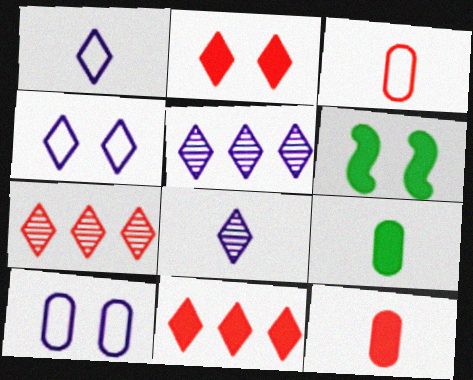[[3, 5, 6]]